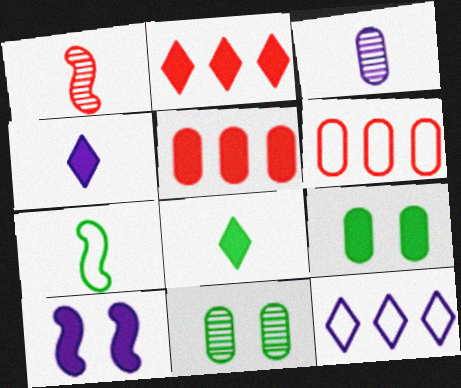[[1, 9, 12], 
[3, 6, 9], 
[3, 10, 12], 
[5, 8, 10]]